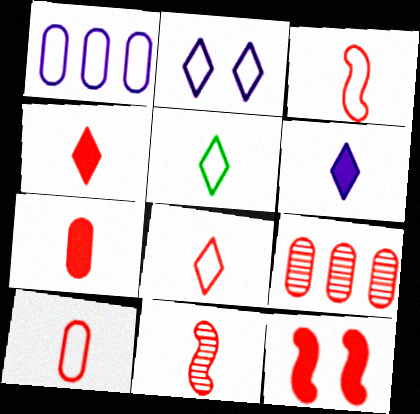[[3, 8, 10], 
[4, 10, 11], 
[7, 8, 11], 
[8, 9, 12]]